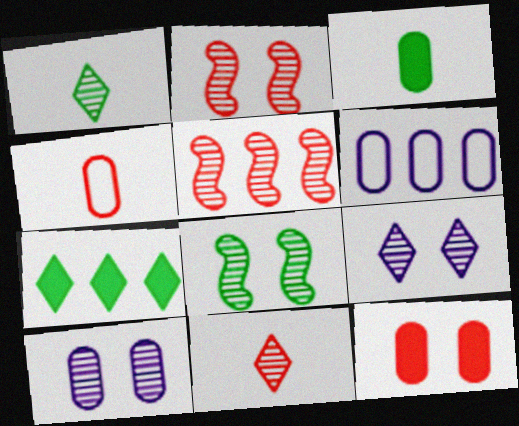[[1, 5, 10], 
[5, 6, 7]]